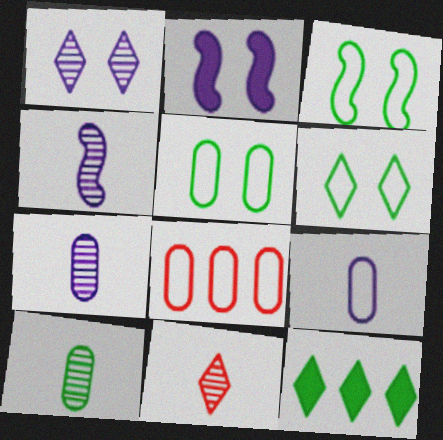[[3, 5, 6], 
[3, 10, 12], 
[4, 10, 11], 
[5, 8, 9]]